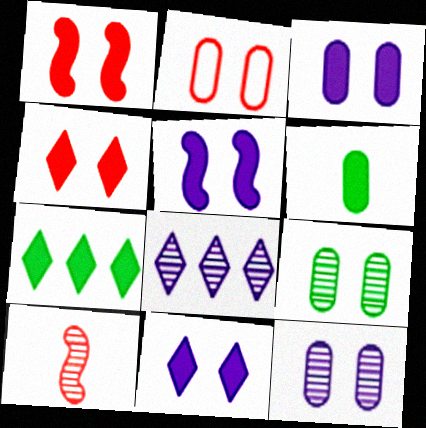[[2, 3, 9], 
[3, 5, 11], 
[8, 9, 10]]